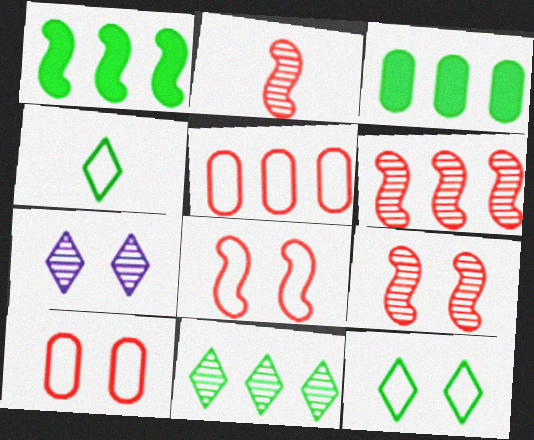[[2, 6, 9]]